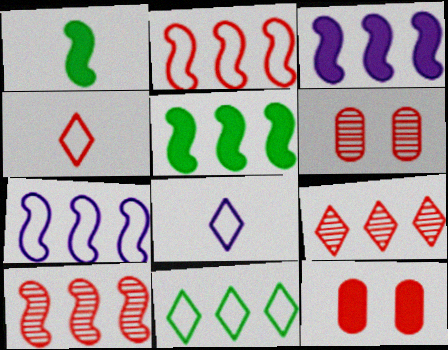[[4, 10, 12], 
[5, 6, 8], 
[5, 7, 10]]